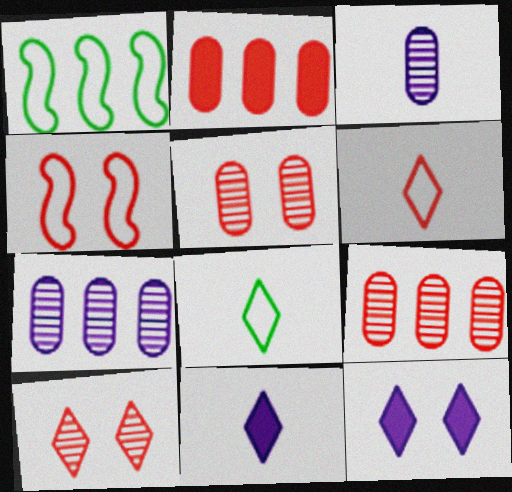[[1, 5, 11]]